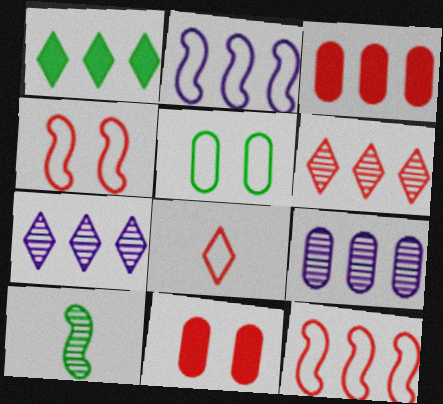[[1, 5, 10], 
[1, 9, 12], 
[2, 5, 8], 
[3, 6, 12]]